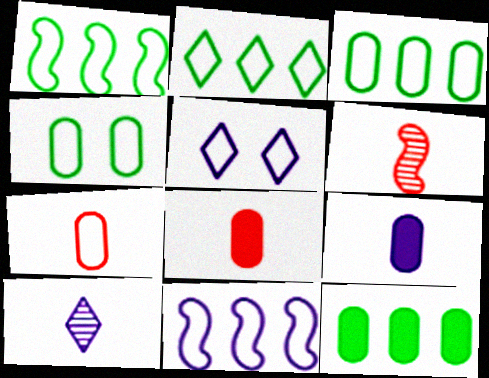[[1, 2, 3], 
[1, 5, 7], 
[5, 6, 12]]